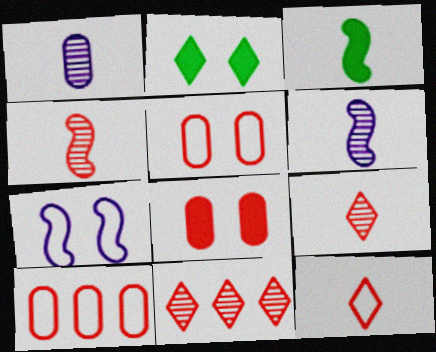[[1, 3, 12], 
[2, 6, 10]]